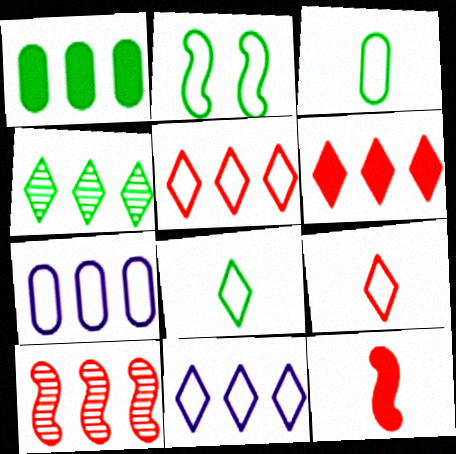[[1, 10, 11], 
[2, 7, 9], 
[4, 6, 11]]